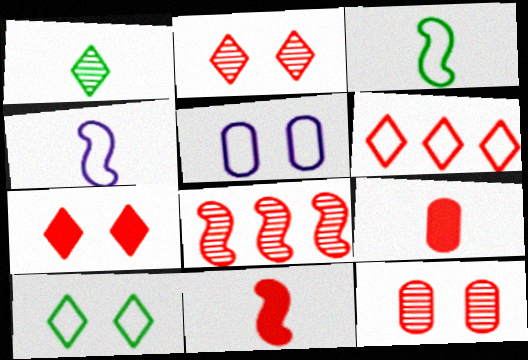[[1, 4, 9], 
[3, 5, 6], 
[6, 11, 12]]